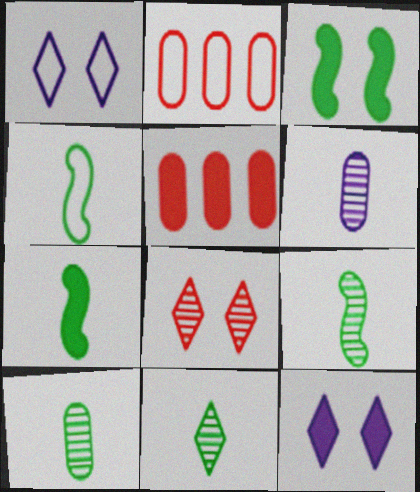[[1, 2, 4], 
[1, 5, 9], 
[2, 9, 12], 
[4, 7, 9], 
[5, 7, 12], 
[9, 10, 11]]